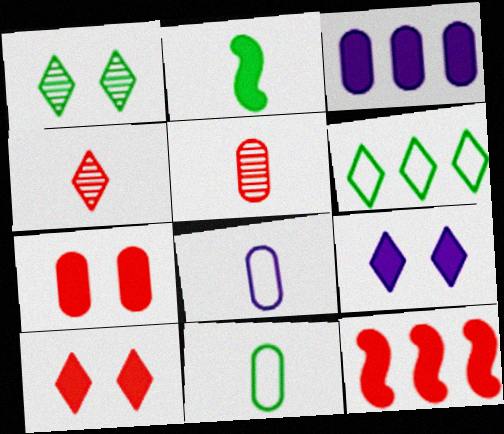[[1, 8, 12], 
[2, 3, 10], 
[2, 4, 8], 
[4, 6, 9]]